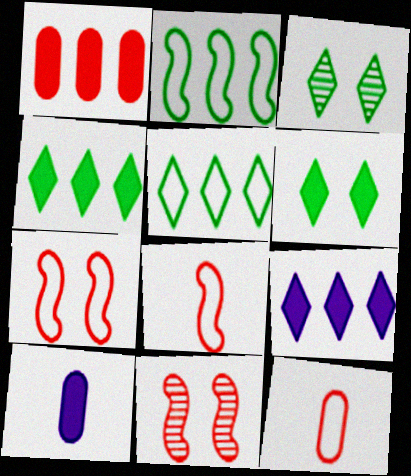[[5, 10, 11]]